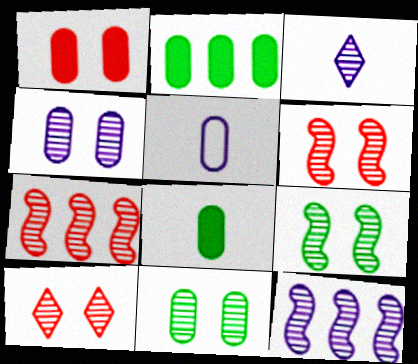[[3, 4, 12], 
[3, 7, 11], 
[4, 9, 10]]